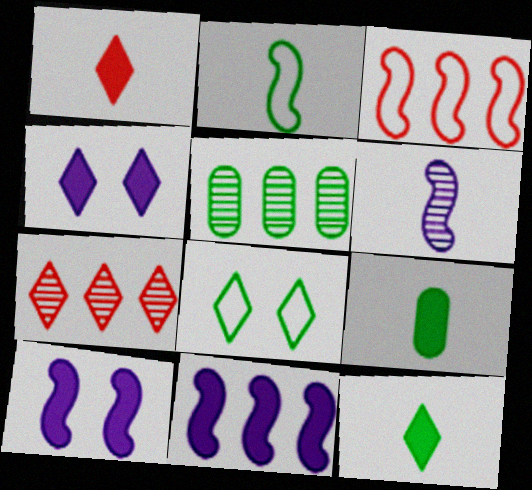[]